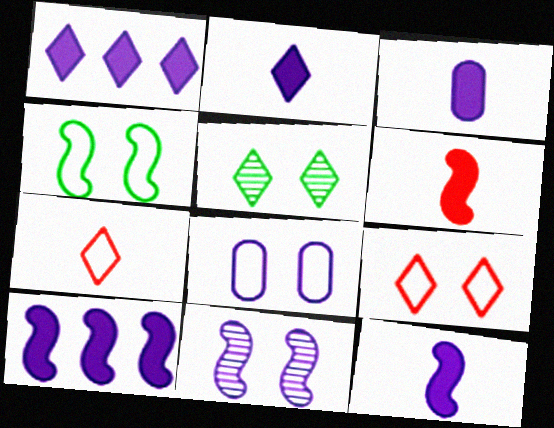[[1, 5, 7], 
[2, 3, 12], 
[4, 8, 9]]